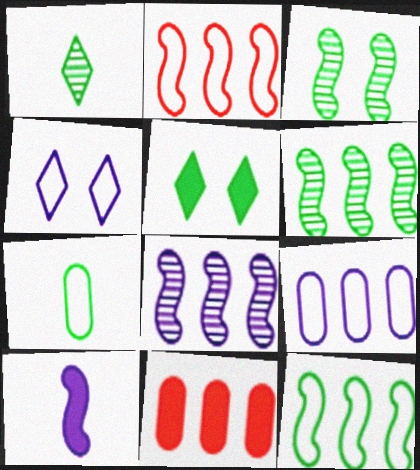[[2, 3, 10], 
[2, 4, 7], 
[5, 6, 7], 
[5, 10, 11]]